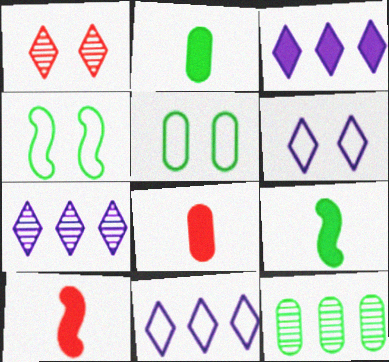[[2, 5, 12], 
[3, 7, 11], 
[4, 7, 8], 
[5, 7, 10], 
[6, 10, 12]]